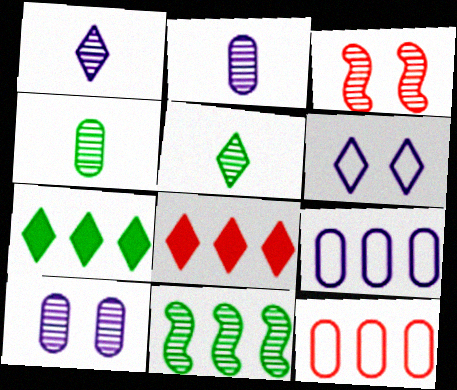[[5, 6, 8], 
[8, 9, 11]]